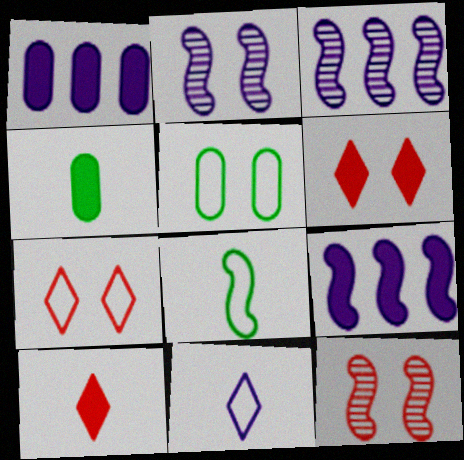[[1, 2, 11], 
[2, 5, 6], 
[3, 4, 7], 
[3, 5, 10], 
[4, 6, 9], 
[8, 9, 12]]